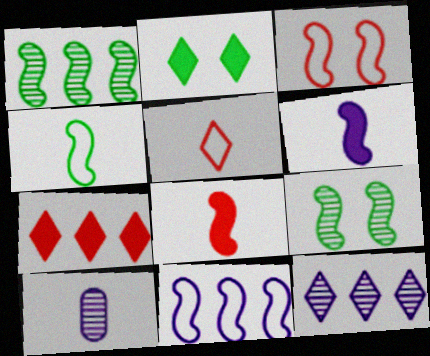[[1, 3, 6], 
[2, 5, 12], 
[3, 4, 11], 
[8, 9, 11]]